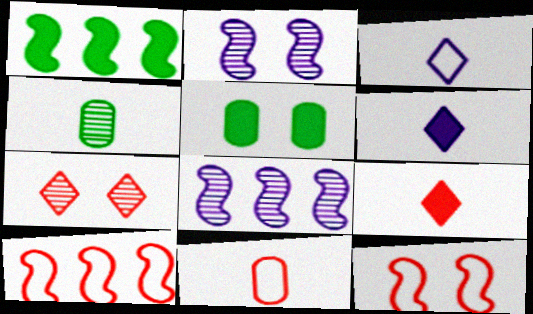[[1, 8, 10], 
[4, 7, 8]]